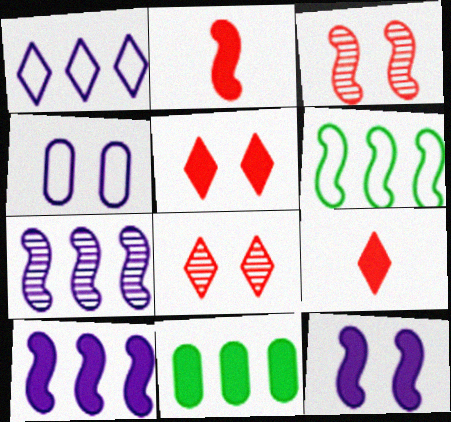[[9, 11, 12]]